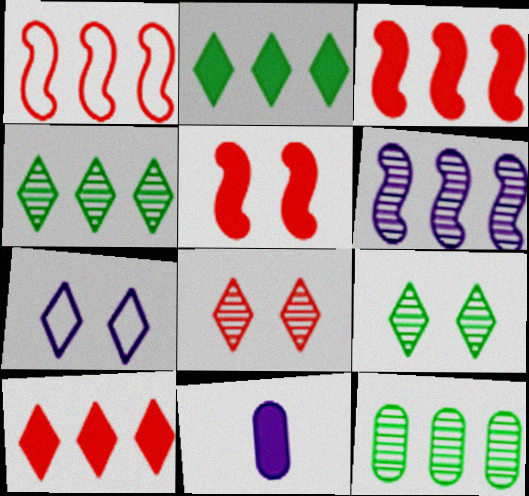[[1, 9, 11], 
[2, 5, 11], 
[6, 7, 11]]